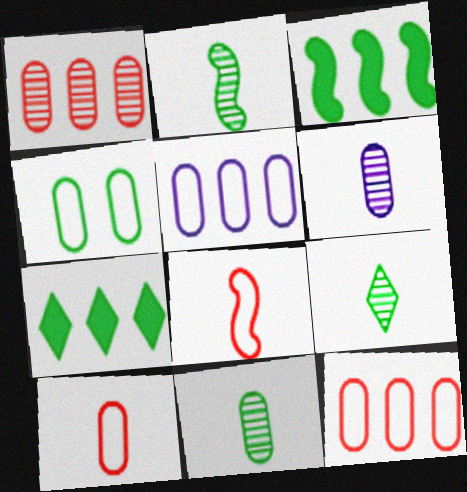[[2, 4, 7], 
[2, 9, 11], 
[3, 4, 9], 
[4, 5, 10]]